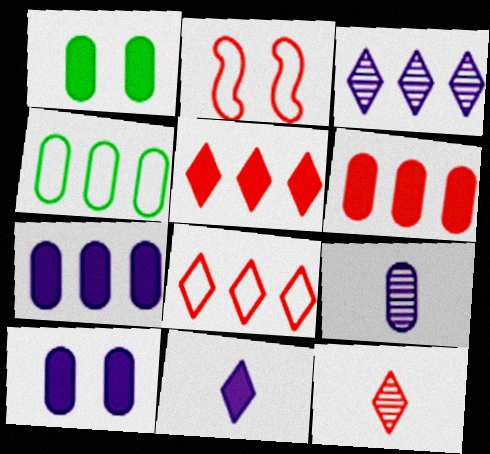[[2, 6, 12]]